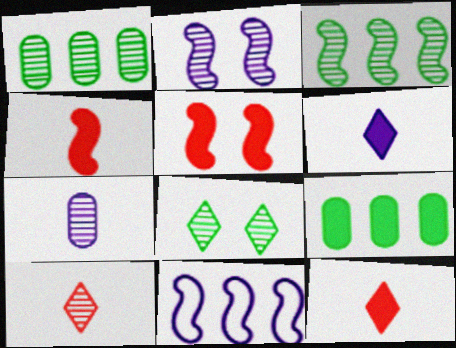[[1, 2, 10], 
[5, 6, 9]]